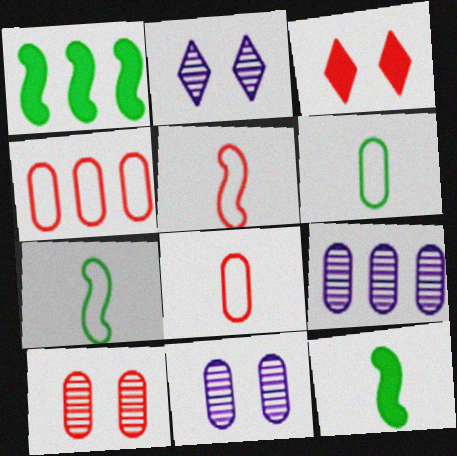[[1, 2, 8], 
[2, 4, 12], 
[3, 7, 9]]